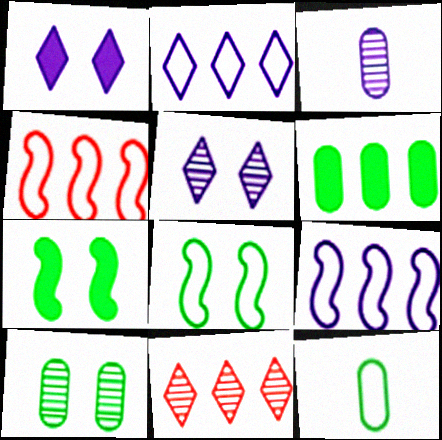[[1, 3, 9], 
[6, 9, 11], 
[6, 10, 12]]